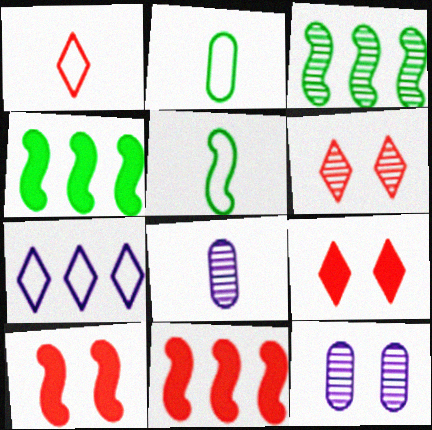[[1, 4, 12], 
[3, 6, 8]]